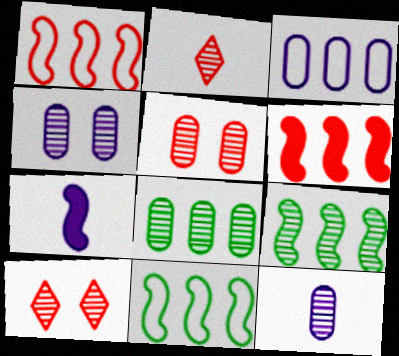[[2, 4, 9], 
[5, 8, 12], 
[9, 10, 12]]